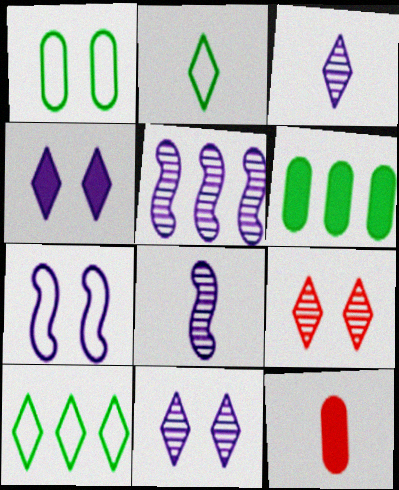[[2, 8, 12]]